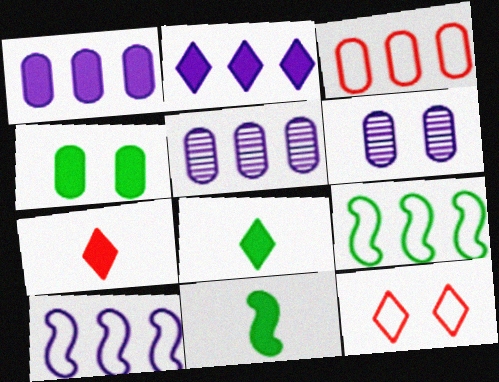[[2, 5, 10], 
[5, 11, 12], 
[6, 7, 9]]